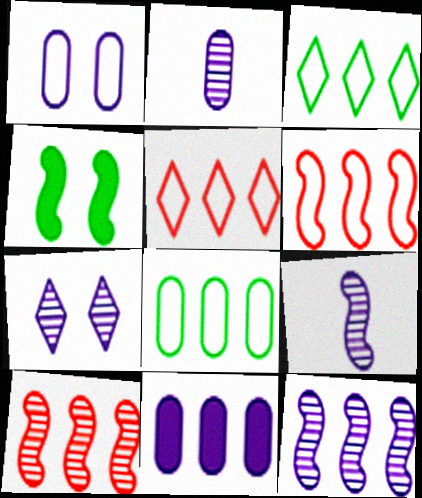[[1, 2, 11], 
[2, 4, 5], 
[2, 7, 12], 
[3, 10, 11], 
[4, 6, 9]]